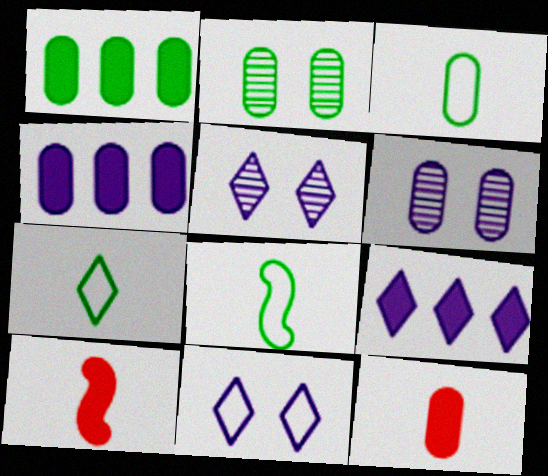[[1, 2, 3], 
[3, 7, 8]]